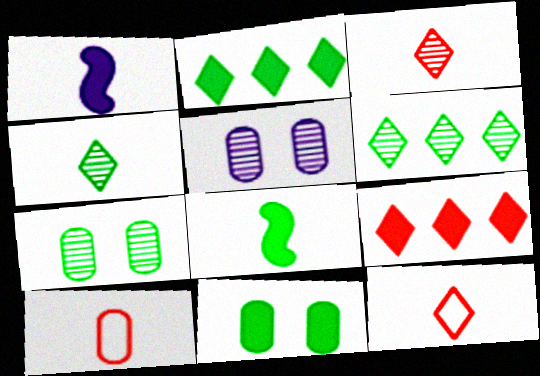[[1, 4, 10], 
[1, 9, 11], 
[2, 8, 11]]